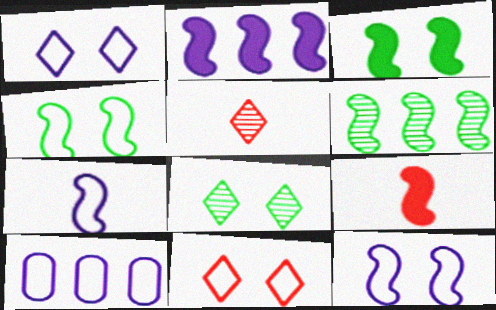[[1, 7, 10], 
[2, 3, 9], 
[3, 5, 10], 
[6, 9, 12], 
[8, 9, 10]]